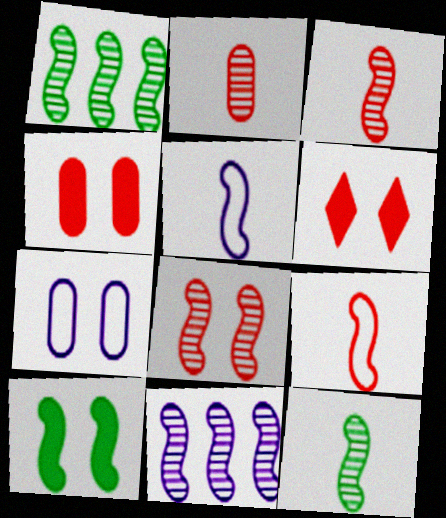[[8, 11, 12], 
[9, 10, 11]]